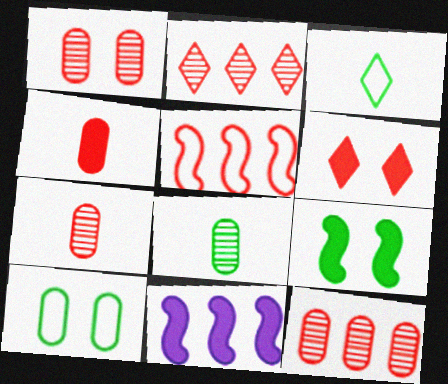[[1, 3, 11], 
[1, 7, 12], 
[5, 6, 7]]